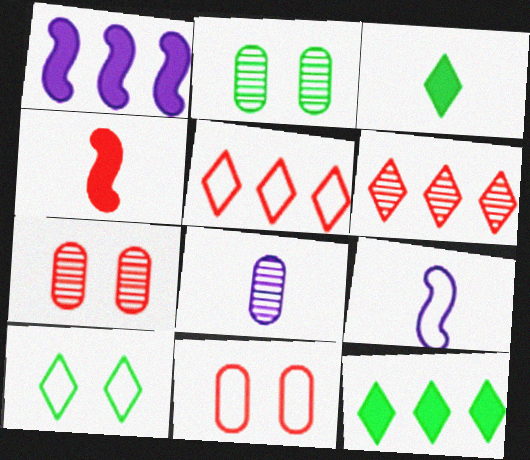[[4, 5, 7], 
[4, 6, 11], 
[7, 9, 12]]